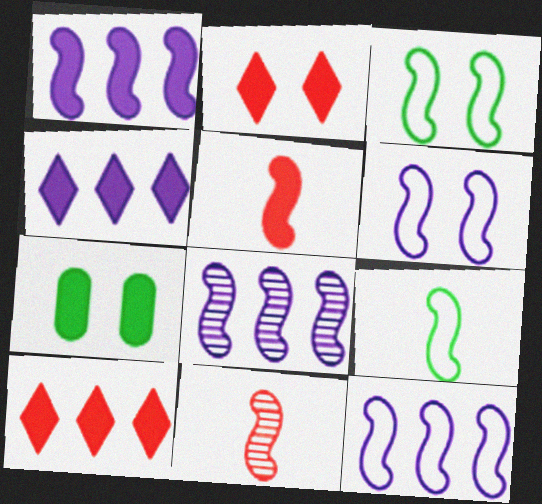[[1, 3, 11], 
[1, 8, 12], 
[3, 5, 8], 
[4, 5, 7]]